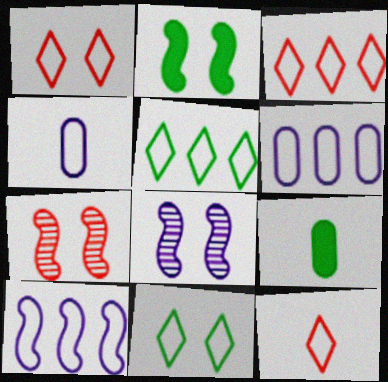[[1, 3, 12], 
[3, 8, 9]]